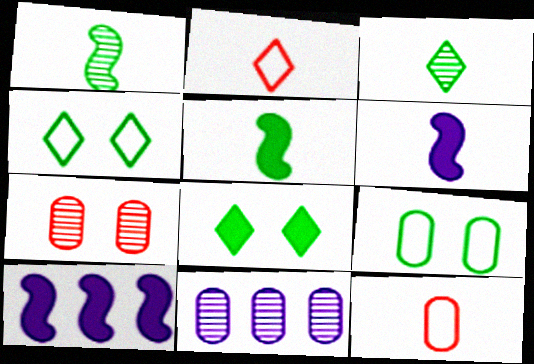[[3, 6, 12]]